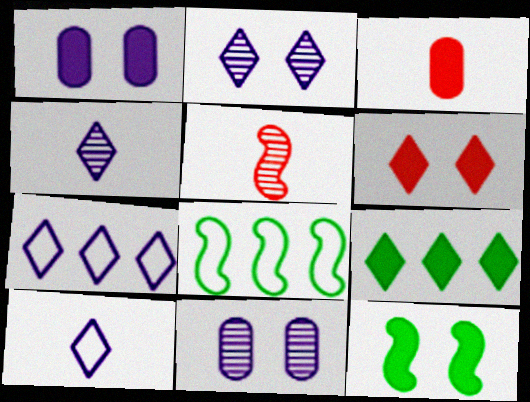[[1, 6, 12], 
[2, 3, 8]]